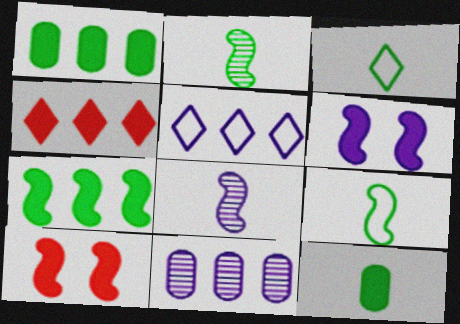[[2, 3, 12], 
[3, 10, 11], 
[4, 6, 12]]